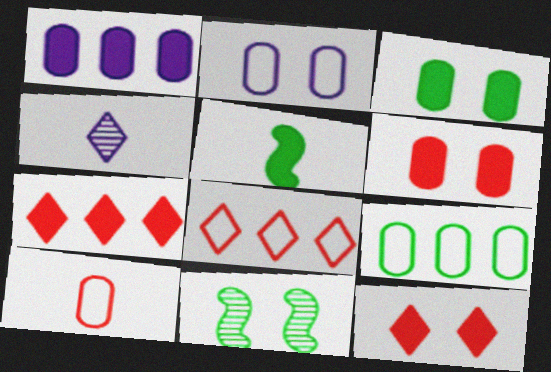[[1, 5, 12], 
[2, 9, 10], 
[2, 11, 12], 
[4, 5, 10]]